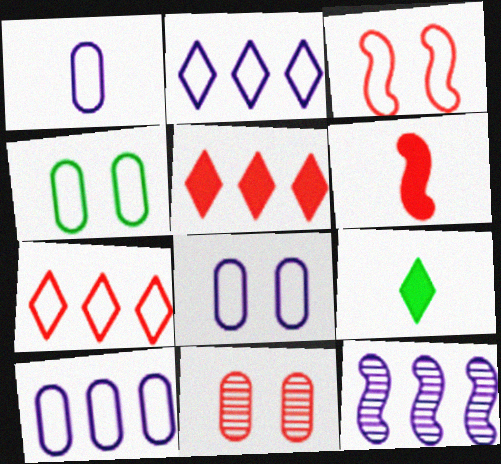[[1, 8, 10], 
[6, 7, 11]]